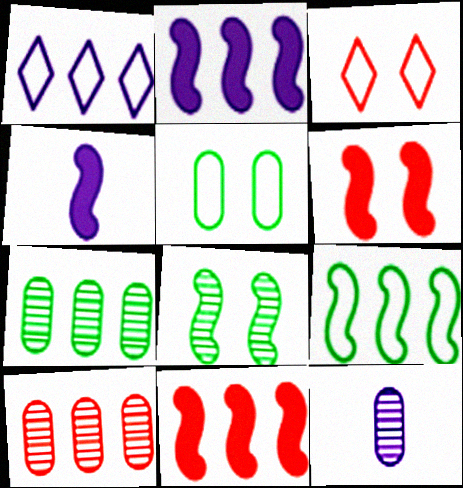[[1, 7, 11], 
[3, 4, 7]]